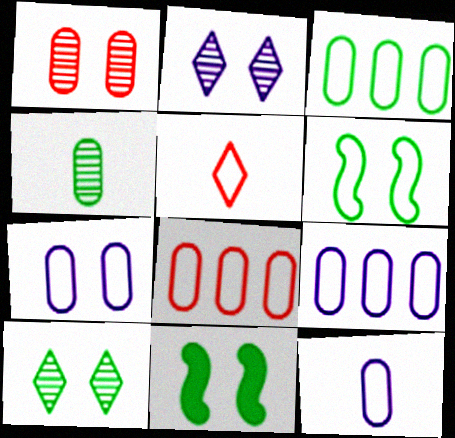[[3, 8, 9], 
[5, 6, 9], 
[7, 9, 12]]